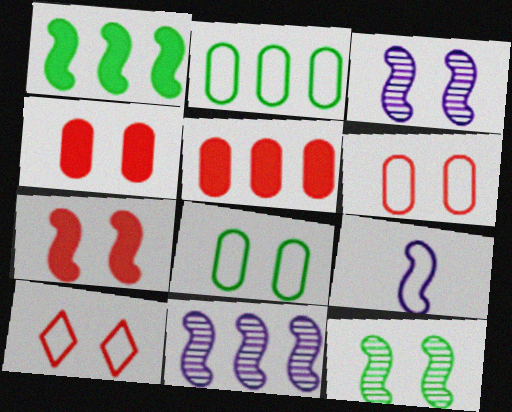[[2, 9, 10]]